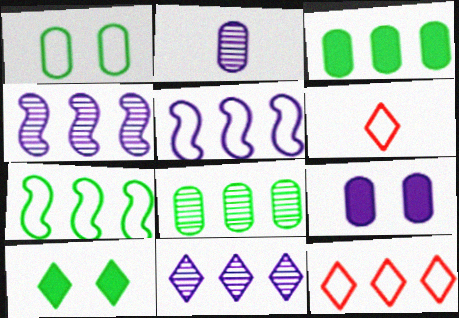[[1, 5, 6], 
[3, 4, 12], 
[6, 10, 11]]